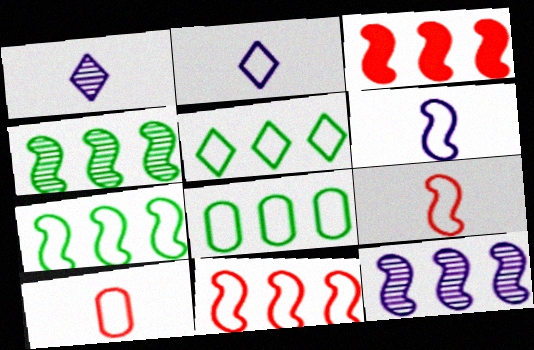[[3, 7, 12], 
[5, 7, 8]]